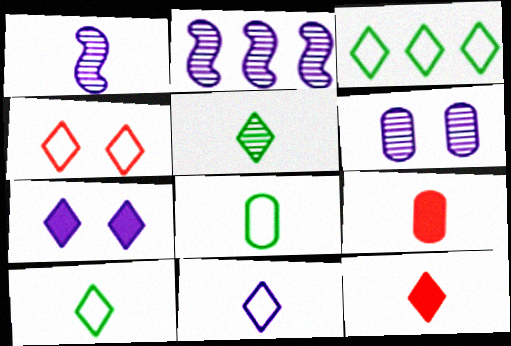[[1, 8, 12], 
[1, 9, 10], 
[3, 4, 11], 
[5, 11, 12]]